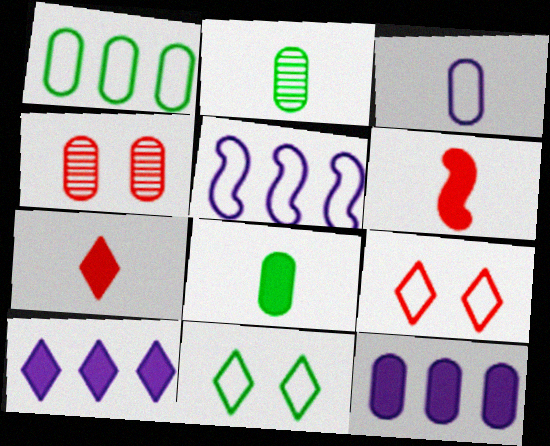[]